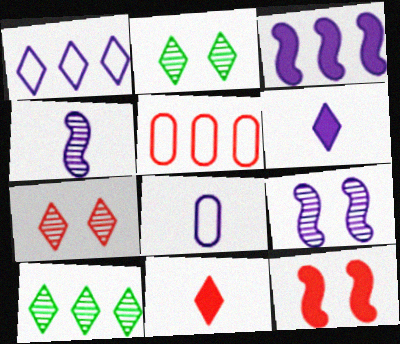[[1, 2, 11], 
[3, 5, 10], 
[4, 6, 8], 
[8, 10, 12]]